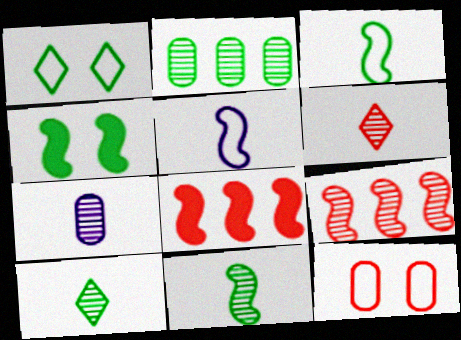[[1, 7, 8], 
[4, 5, 9], 
[6, 7, 11], 
[6, 8, 12]]